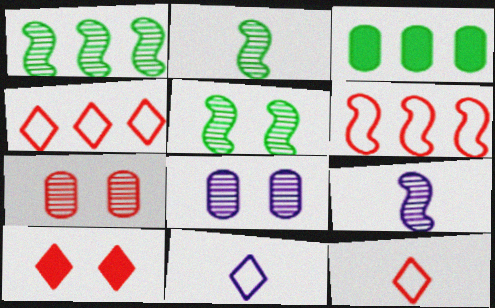[[1, 2, 5]]